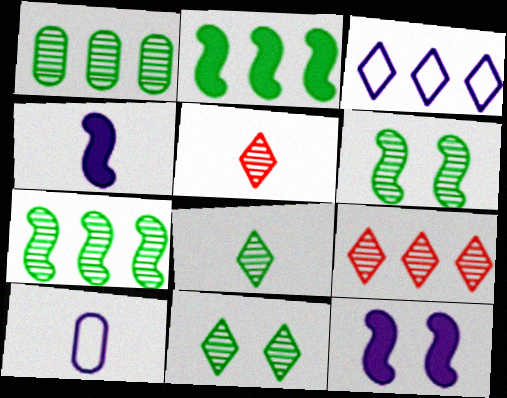[[1, 6, 8]]